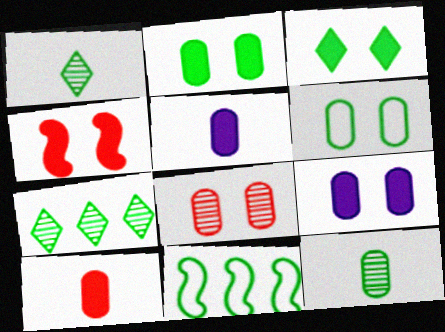[[1, 2, 11], 
[3, 4, 9], 
[3, 11, 12], 
[6, 8, 9]]